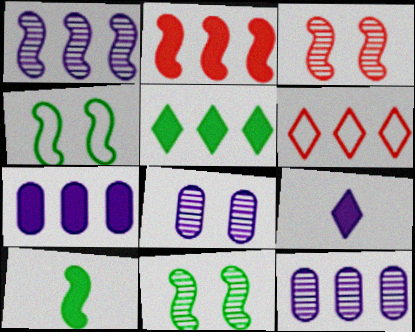[[2, 5, 7], 
[6, 8, 10]]